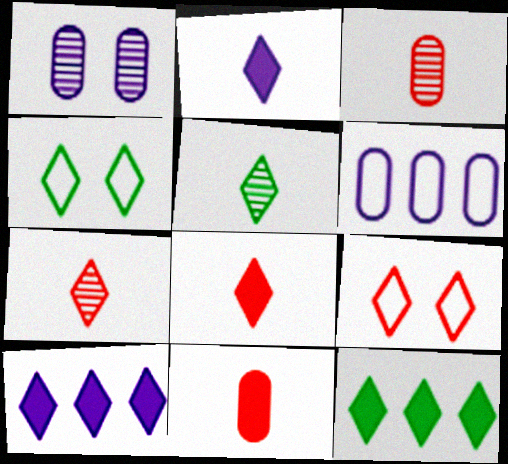[[4, 5, 12], 
[4, 7, 10], 
[5, 9, 10]]